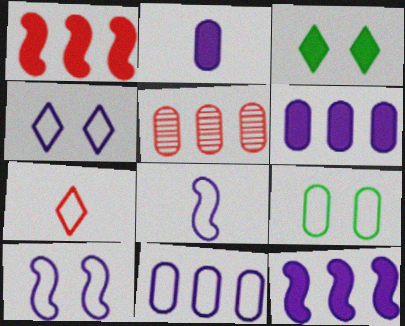[[1, 2, 3], 
[2, 5, 9], 
[3, 5, 8], 
[4, 8, 11]]